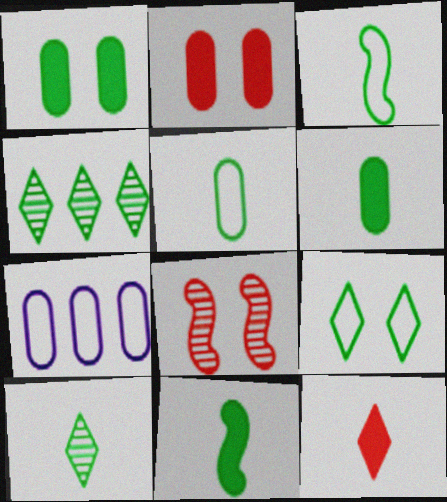[[1, 3, 4], 
[3, 6, 10], 
[5, 10, 11]]